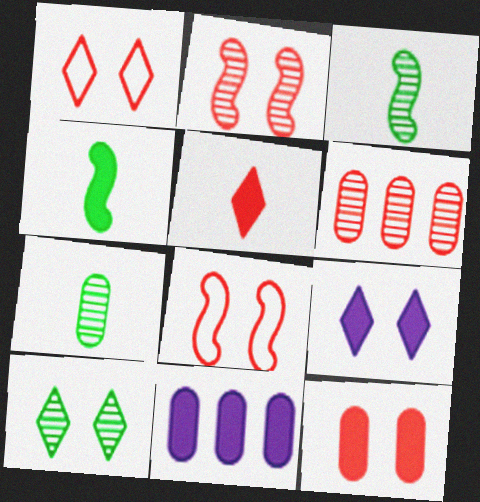[[1, 2, 12], 
[1, 3, 11], 
[1, 9, 10], 
[5, 6, 8]]